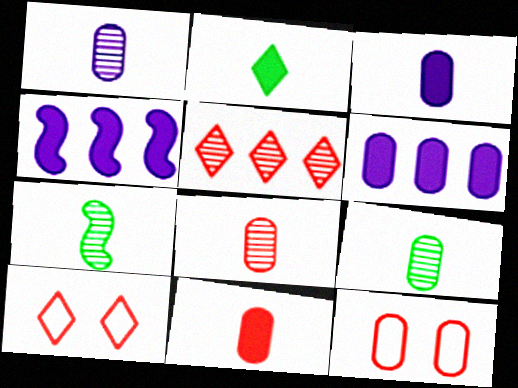[[1, 8, 9], 
[4, 9, 10], 
[6, 7, 10], 
[6, 9, 12]]